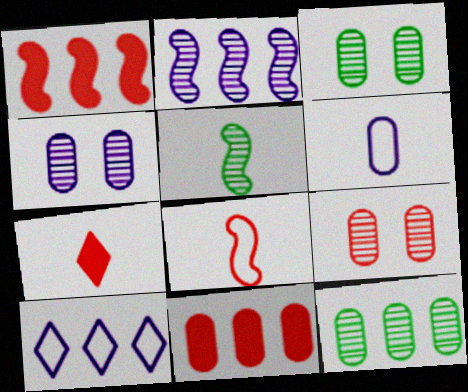[[1, 10, 12], 
[3, 4, 9], 
[3, 6, 11], 
[5, 6, 7]]